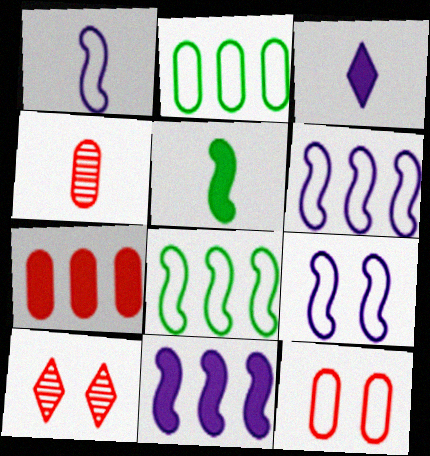[[1, 6, 9], 
[4, 7, 12]]